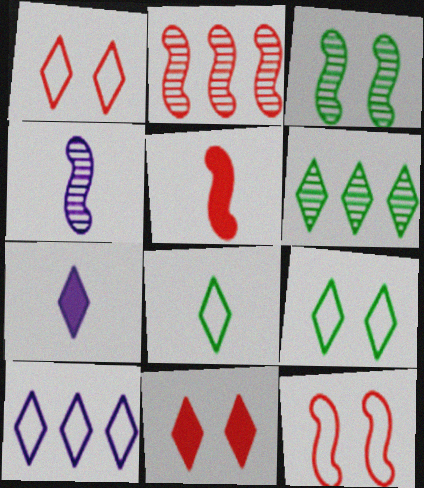[[1, 6, 7], 
[1, 8, 10], 
[2, 3, 4], 
[2, 5, 12]]